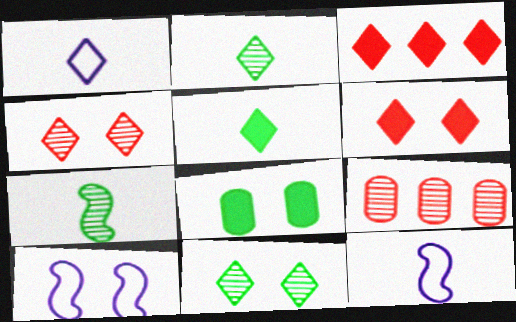[[1, 3, 11], 
[4, 8, 10], 
[5, 9, 10]]